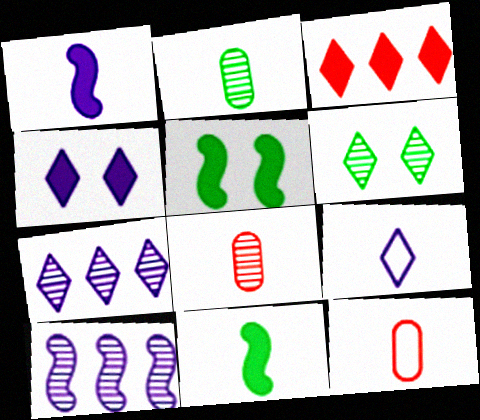[[3, 6, 9], 
[4, 7, 9], 
[5, 7, 12], 
[6, 8, 10], 
[8, 9, 11]]